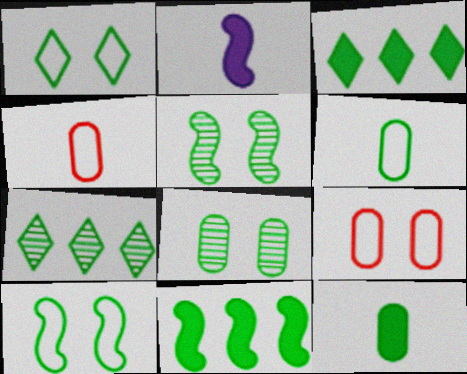[[2, 7, 9], 
[3, 5, 6], 
[7, 10, 12]]